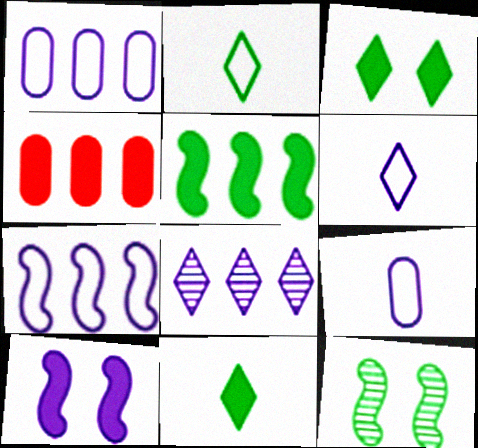[[4, 6, 12], 
[4, 10, 11], 
[8, 9, 10]]